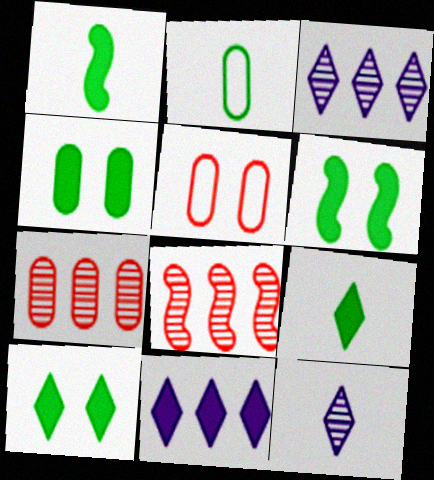[[1, 3, 5], 
[4, 6, 10]]